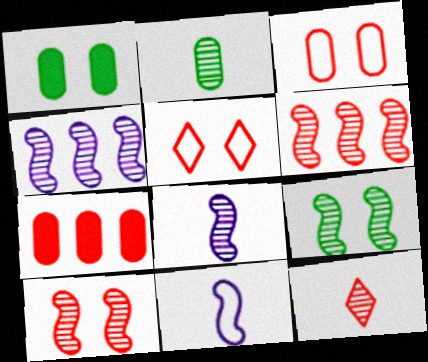[[2, 8, 12], 
[6, 8, 9]]